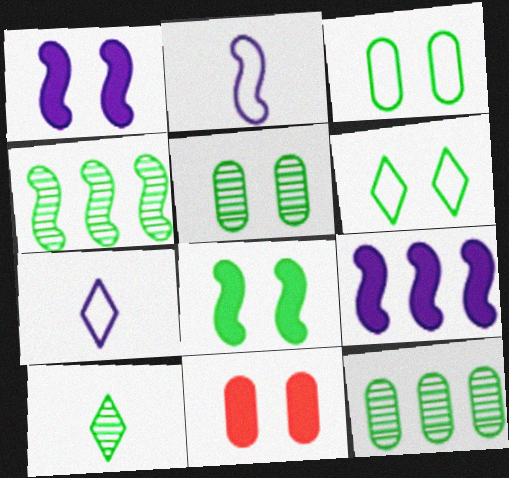[[4, 5, 10], 
[4, 7, 11], 
[5, 6, 8]]